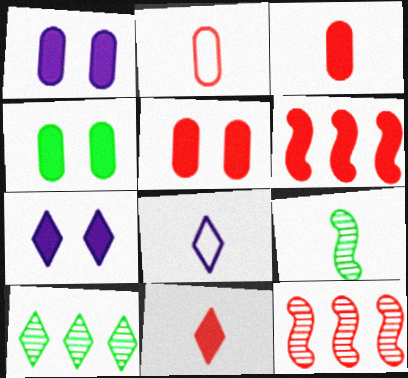[[1, 4, 5], 
[3, 8, 9], 
[4, 8, 12], 
[5, 6, 11]]